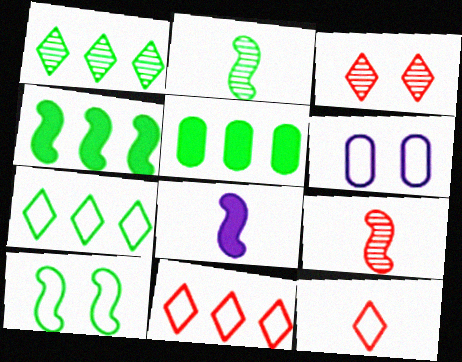[[2, 4, 10]]